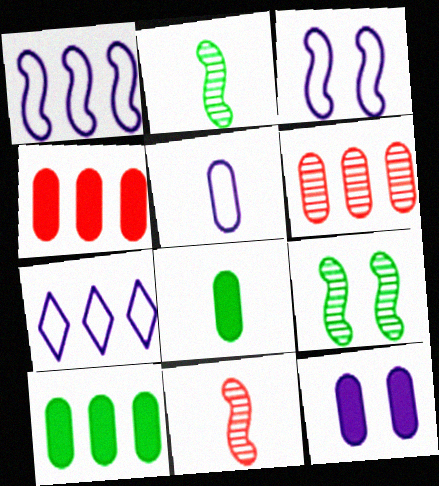[[3, 5, 7], 
[4, 8, 12]]